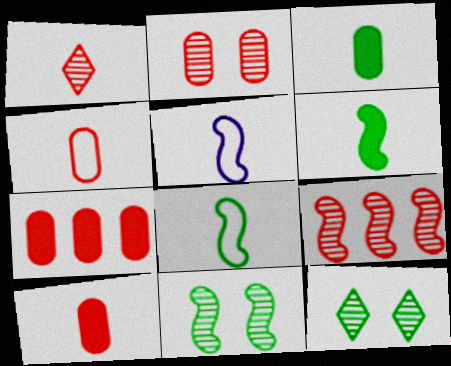[[1, 2, 9], 
[1, 3, 5], 
[2, 4, 7], 
[5, 7, 12]]